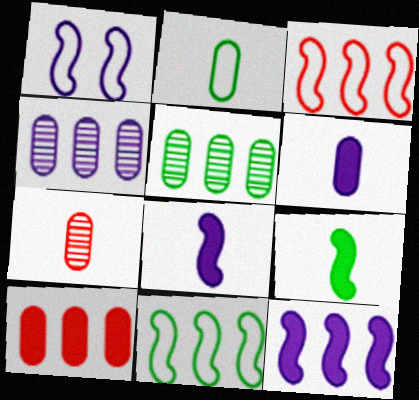[[2, 6, 7]]